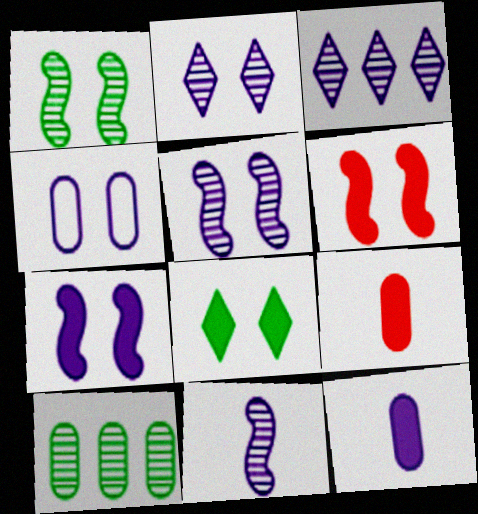[[2, 4, 7], 
[4, 9, 10]]